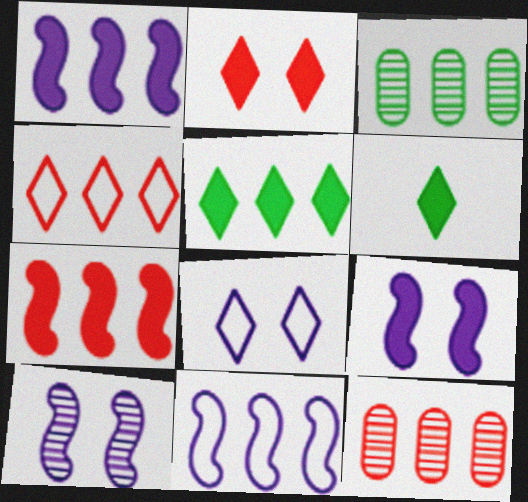[[1, 3, 4], 
[4, 7, 12], 
[5, 11, 12]]